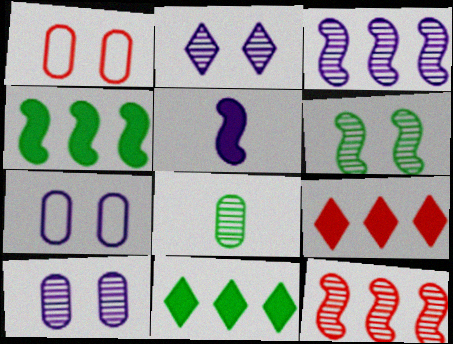[[2, 8, 12]]